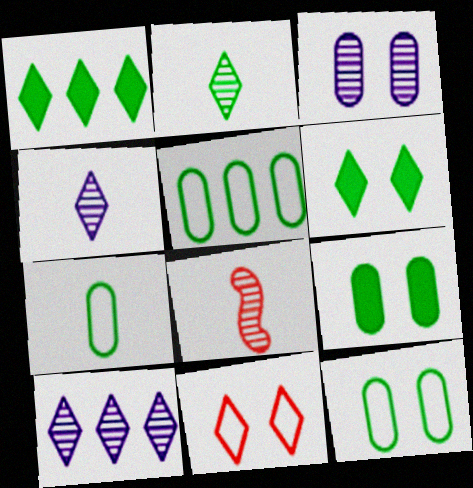[[1, 4, 11], 
[5, 7, 12]]